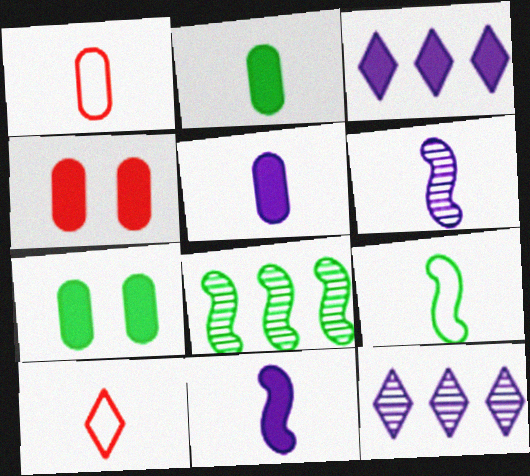[[2, 6, 10], 
[4, 9, 12]]